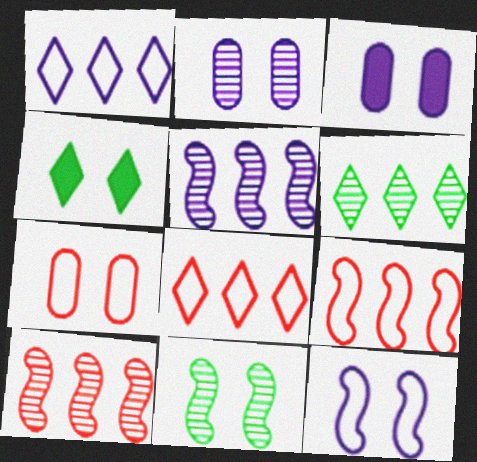[]